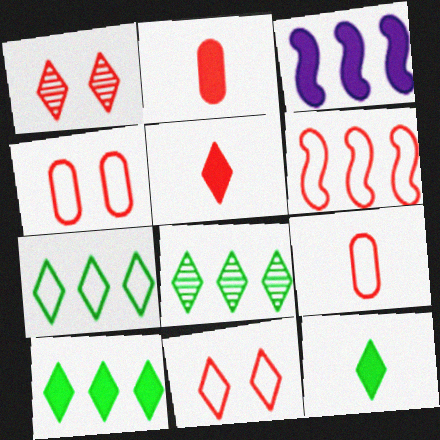[[1, 2, 6], 
[6, 9, 11], 
[7, 8, 10]]